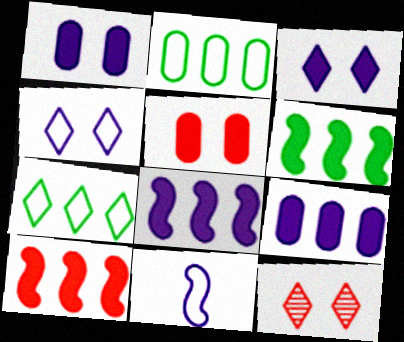[[6, 8, 10]]